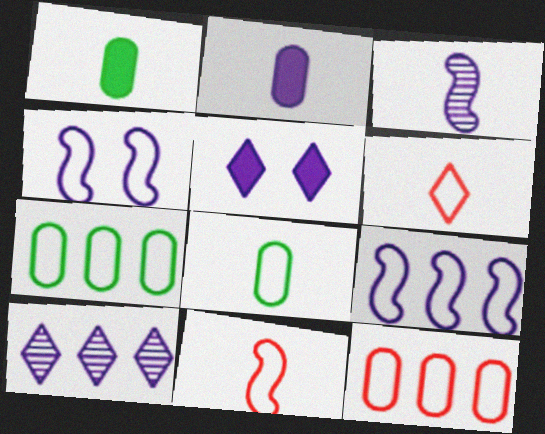[[1, 3, 6], 
[2, 4, 10], 
[4, 6, 7]]